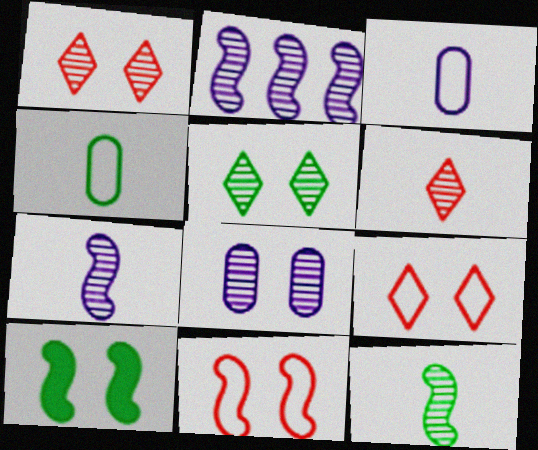[[8, 9, 10]]